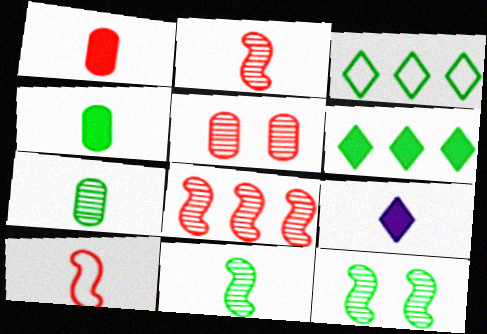[[3, 4, 12], 
[7, 9, 10]]